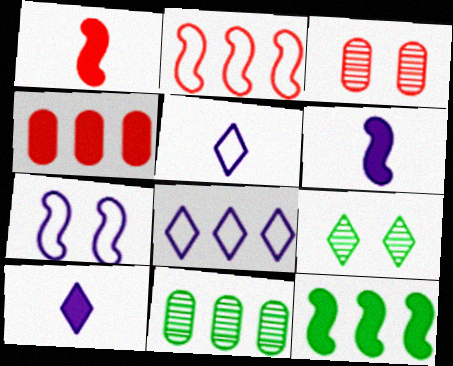[[3, 5, 12]]